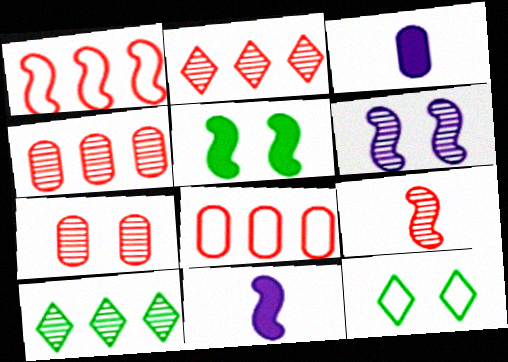[[2, 7, 9], 
[4, 11, 12]]